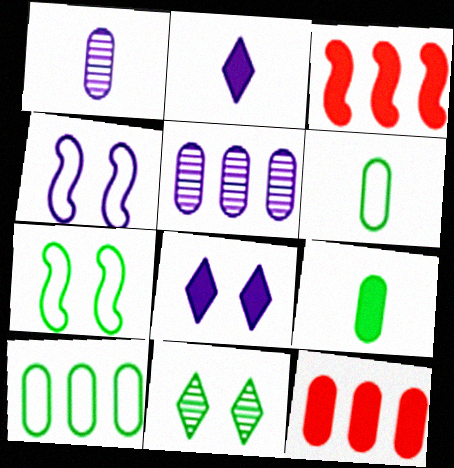[[2, 4, 5], 
[3, 8, 9], 
[5, 10, 12]]